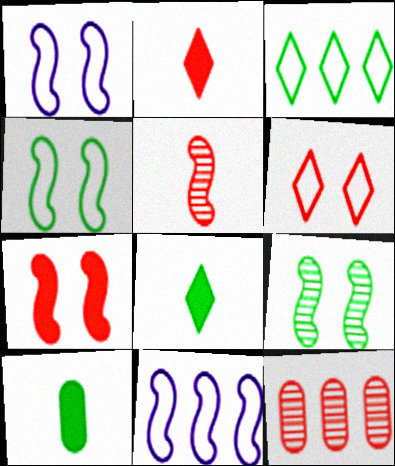[[1, 7, 9], 
[1, 8, 12], 
[3, 9, 10]]